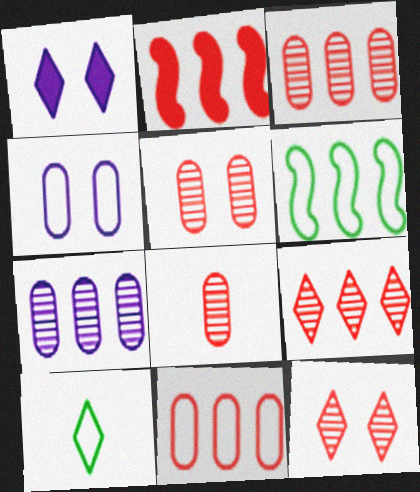[[1, 6, 8], 
[1, 9, 10], 
[2, 9, 11], 
[3, 5, 8]]